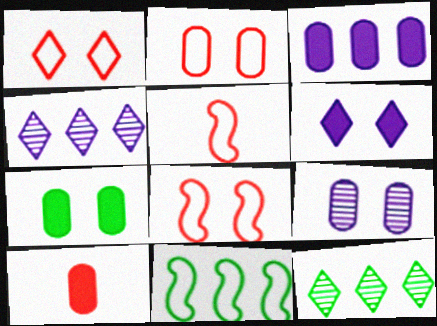[[1, 2, 8], 
[2, 7, 9], 
[3, 7, 10], 
[4, 5, 7]]